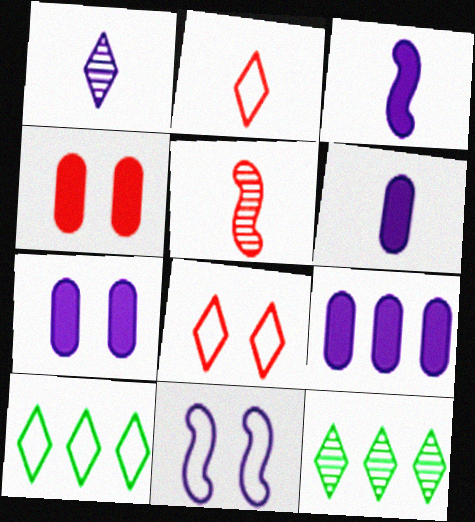[[1, 9, 11], 
[5, 7, 10], 
[6, 7, 9]]